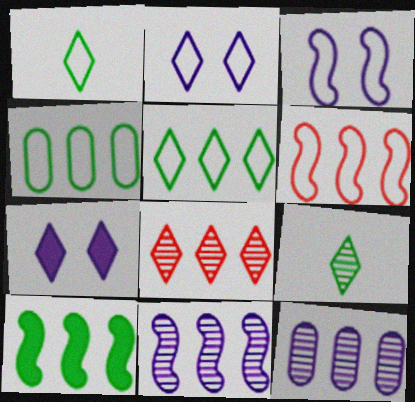[[1, 7, 8], 
[6, 10, 11]]